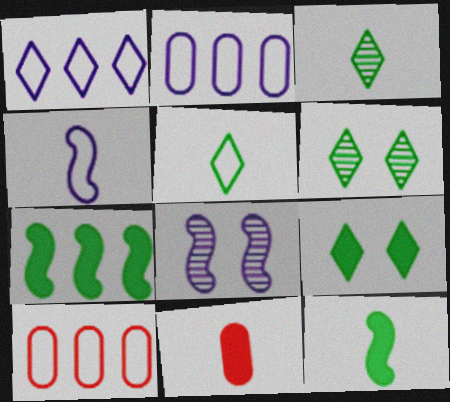[[3, 4, 11]]